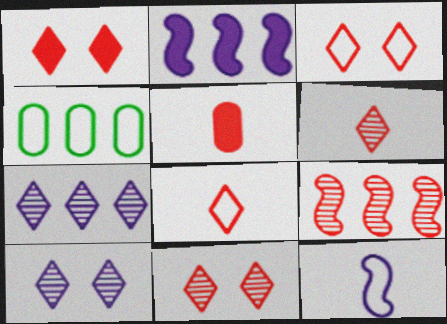[[1, 3, 11], 
[3, 4, 12], 
[3, 5, 9]]